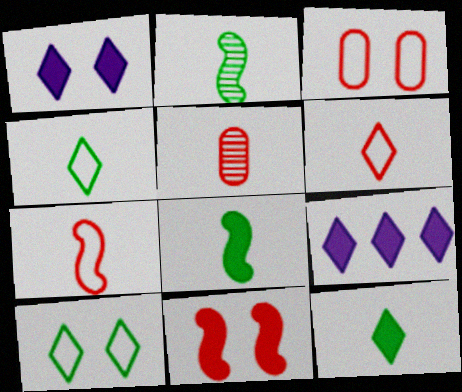[[2, 3, 9]]